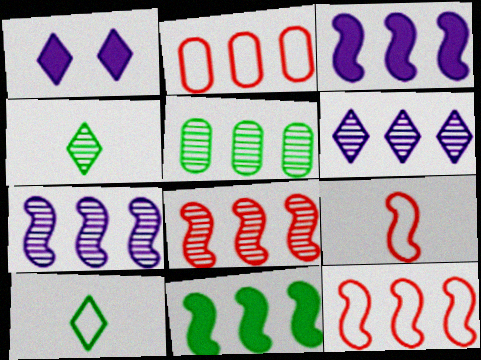[[1, 5, 9], 
[2, 6, 11], 
[5, 6, 8], 
[7, 11, 12]]